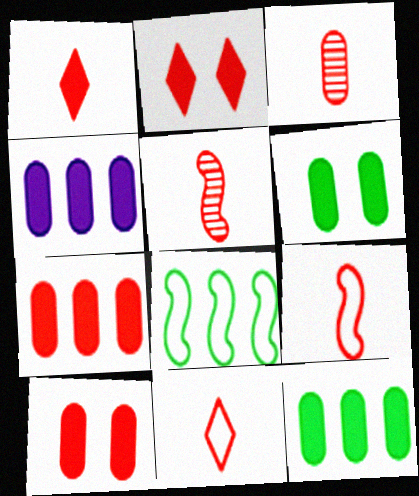[[1, 3, 9], 
[4, 7, 12]]